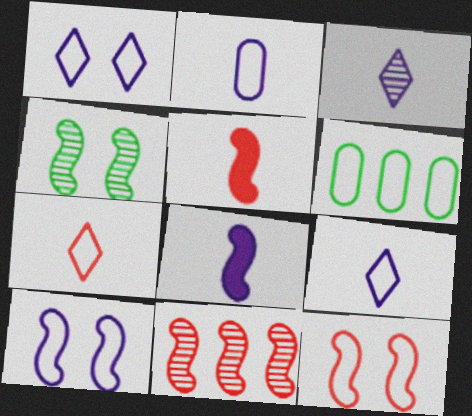[[2, 3, 8], 
[5, 11, 12], 
[6, 7, 10], 
[6, 9, 12]]